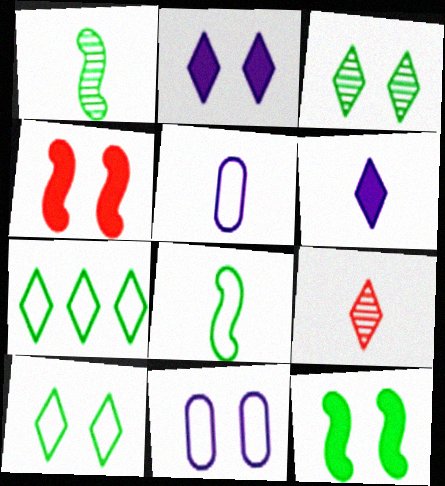[[2, 7, 9], 
[3, 4, 11]]